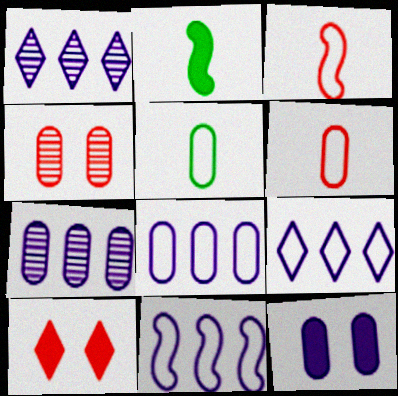[[2, 4, 9], 
[8, 9, 11]]